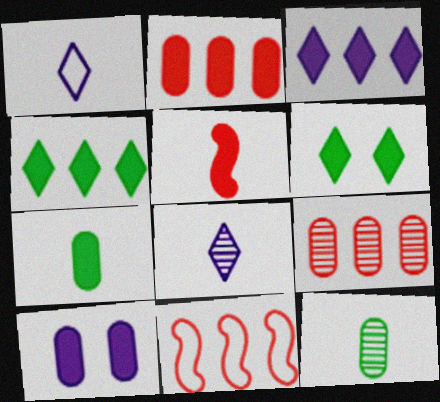[[1, 5, 12], 
[2, 7, 10], 
[4, 5, 10]]